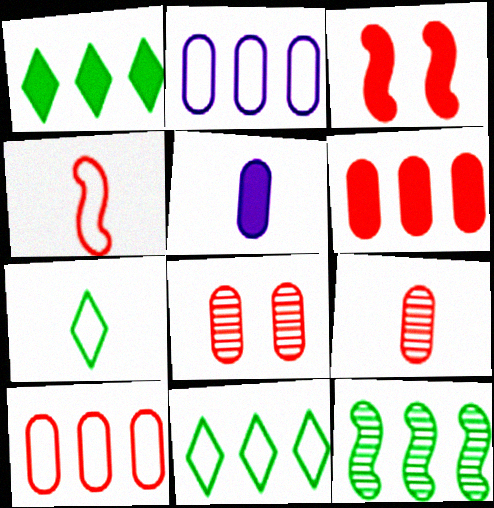[[1, 3, 5]]